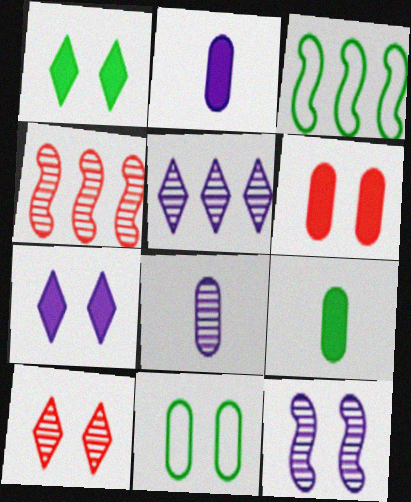[[2, 3, 10], 
[5, 8, 12]]